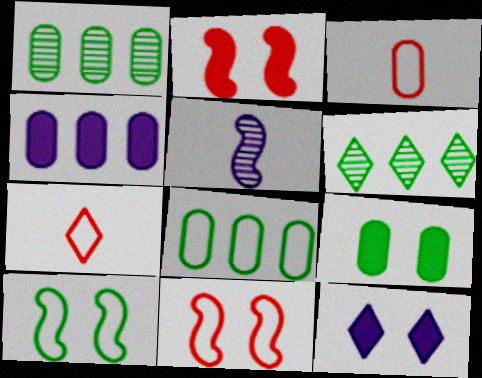[[2, 9, 12], 
[6, 7, 12]]